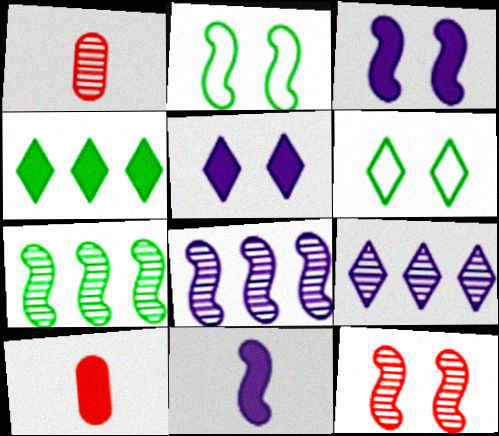[[2, 3, 12], 
[2, 9, 10], 
[3, 4, 10], 
[6, 8, 10]]